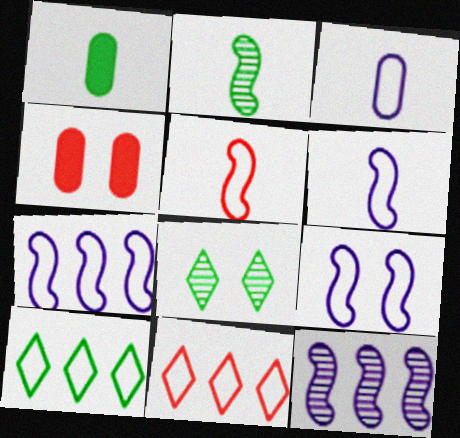[[4, 8, 9], 
[6, 7, 9]]